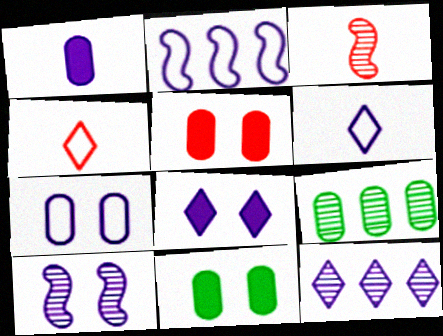[[2, 6, 7], 
[6, 8, 12], 
[7, 8, 10]]